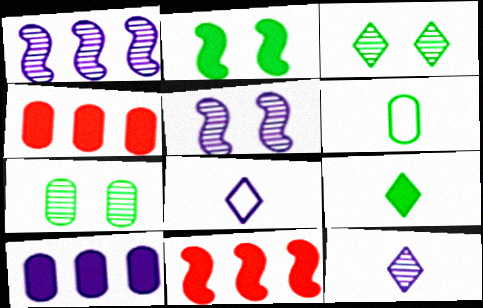[[5, 8, 10], 
[7, 8, 11]]